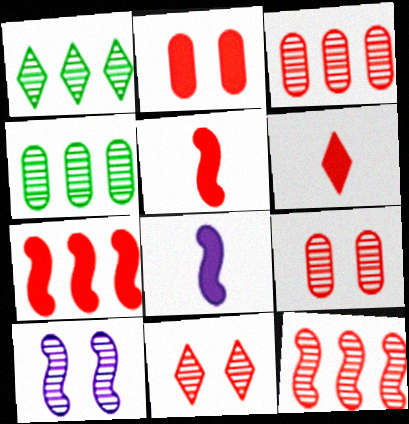[[2, 6, 7]]